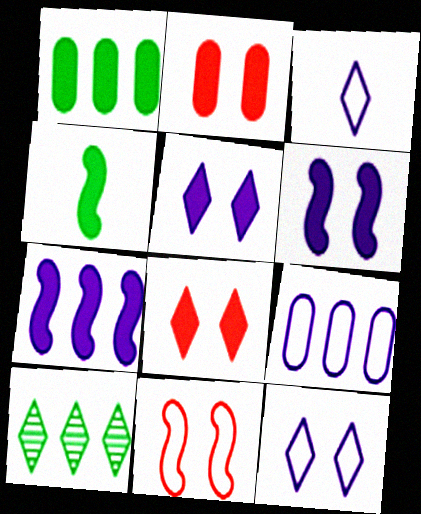[[3, 8, 10]]